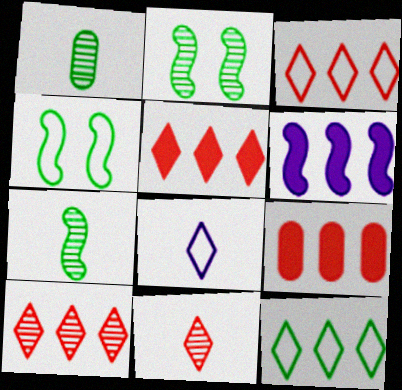[[2, 8, 9], 
[3, 5, 10]]